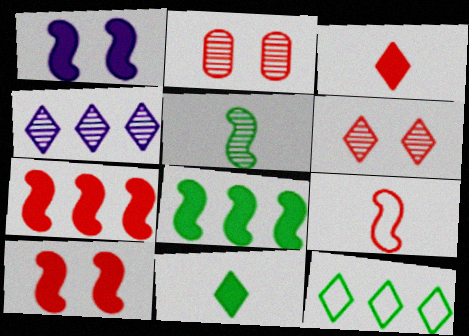[[2, 4, 5]]